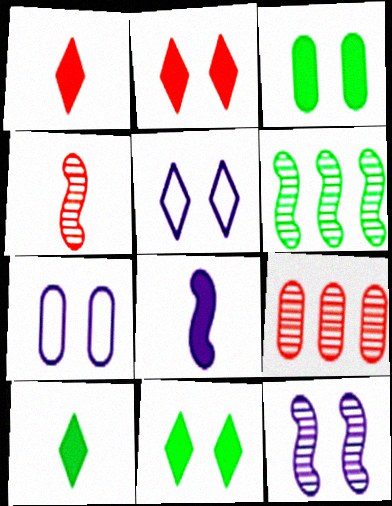[[1, 6, 7], 
[4, 6, 12]]